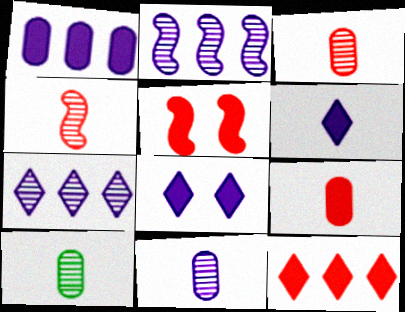[[3, 10, 11], 
[5, 9, 12]]